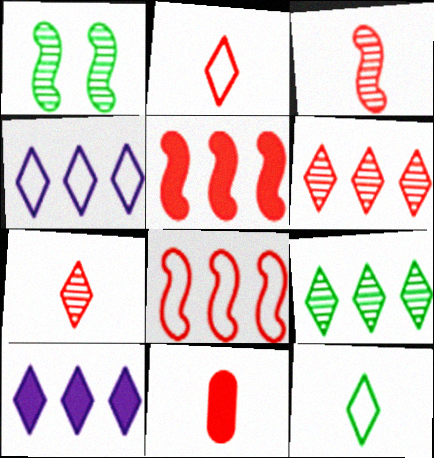[[1, 4, 11], 
[2, 3, 11]]